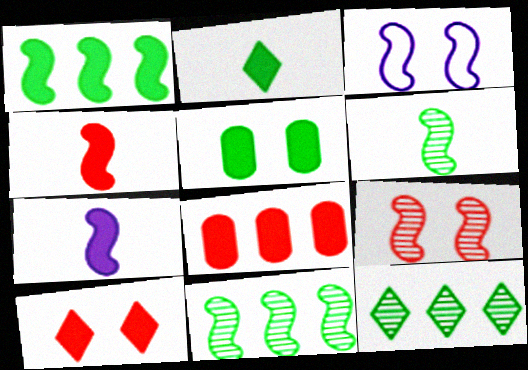[[1, 2, 5], 
[3, 4, 11], 
[4, 8, 10]]